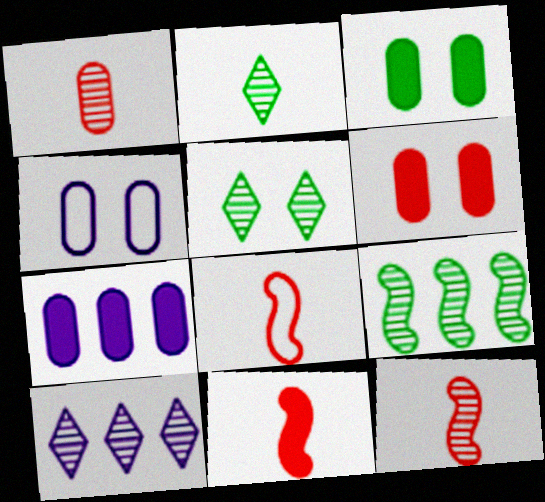[[3, 8, 10], 
[5, 7, 8], 
[8, 11, 12]]